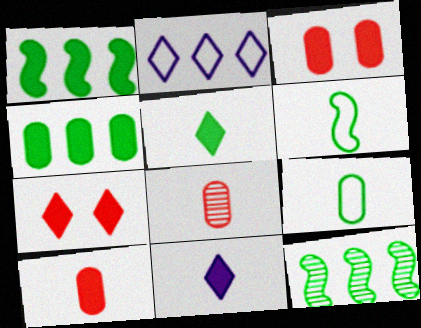[[1, 3, 11], 
[6, 8, 11]]